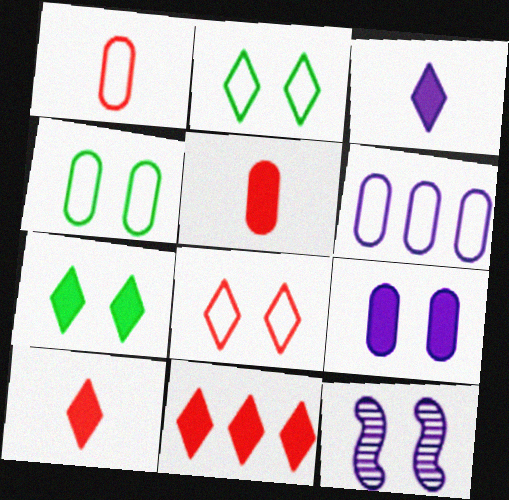[[1, 4, 6], 
[3, 6, 12], 
[3, 7, 11]]